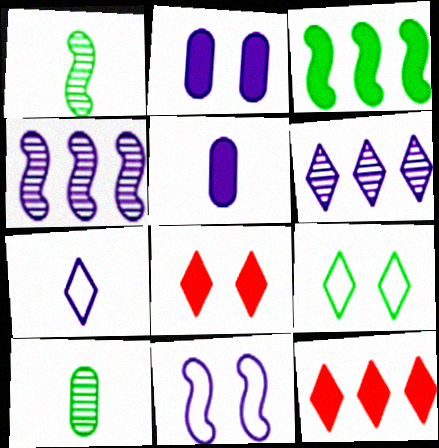[[2, 4, 7], 
[3, 5, 8], 
[3, 9, 10], 
[5, 6, 11], 
[10, 11, 12]]